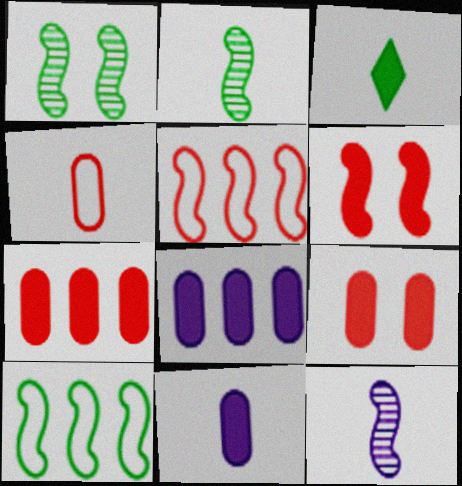[[3, 4, 12], 
[3, 6, 8], 
[6, 10, 12]]